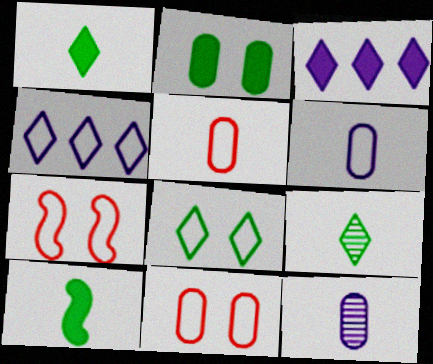[]